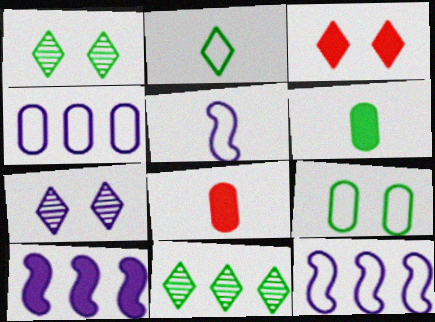[[1, 8, 12], 
[3, 6, 10]]